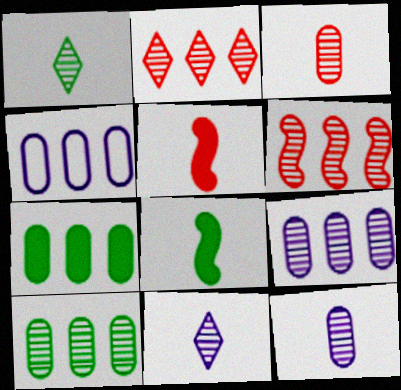[]